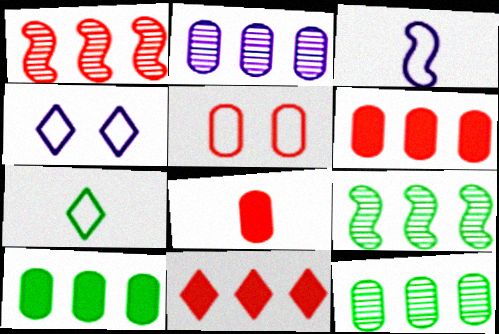[[4, 8, 9]]